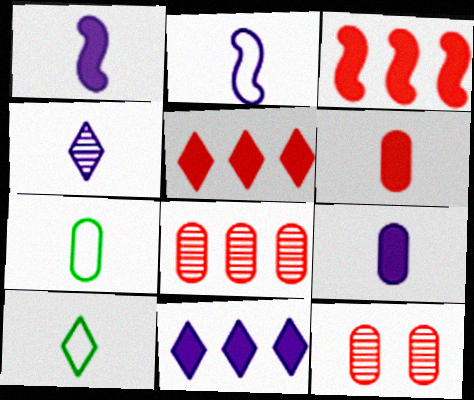[[2, 4, 9]]